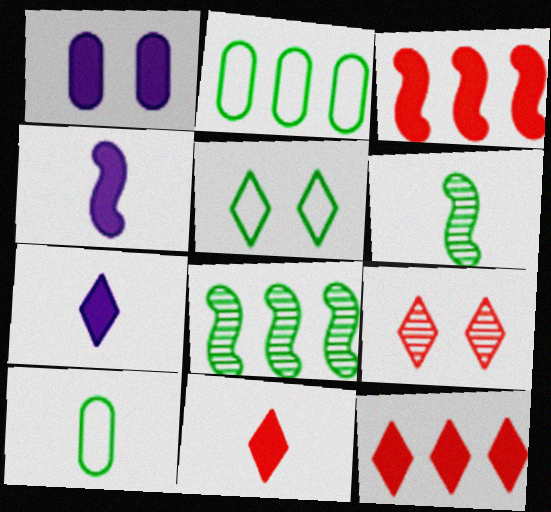[[2, 4, 9]]